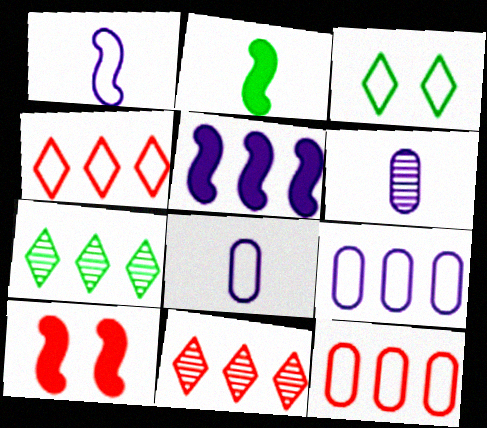[[1, 3, 12], 
[2, 5, 10], 
[5, 7, 12], 
[7, 8, 10]]